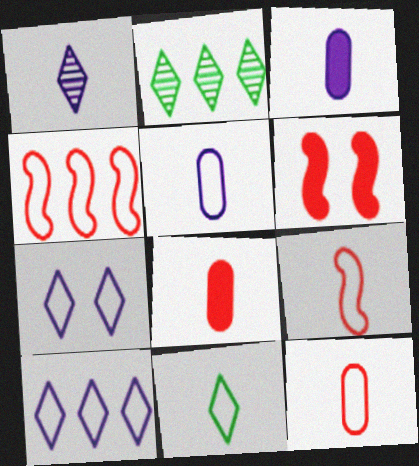[[2, 5, 6], 
[5, 9, 11]]